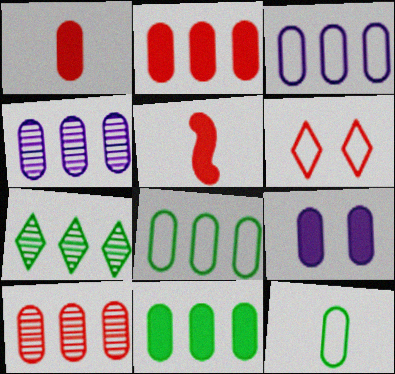[[1, 9, 11], 
[2, 4, 8], 
[3, 10, 11], 
[5, 6, 10], 
[9, 10, 12]]